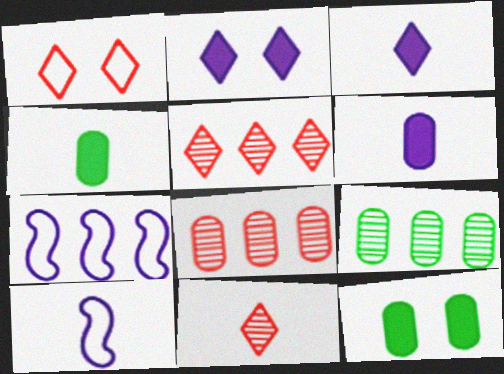[[4, 10, 11], 
[5, 10, 12], 
[7, 11, 12]]